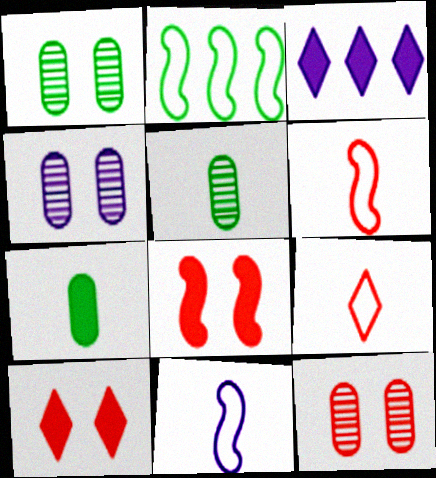[[1, 3, 6], 
[1, 4, 12], 
[3, 4, 11], 
[3, 7, 8]]